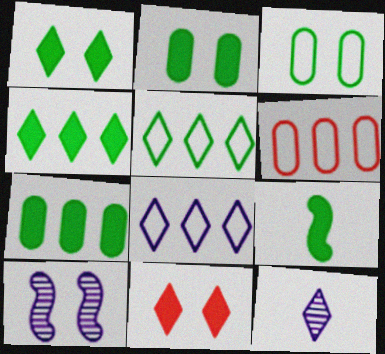[[1, 7, 9], 
[2, 4, 9], 
[3, 10, 11], 
[5, 11, 12]]